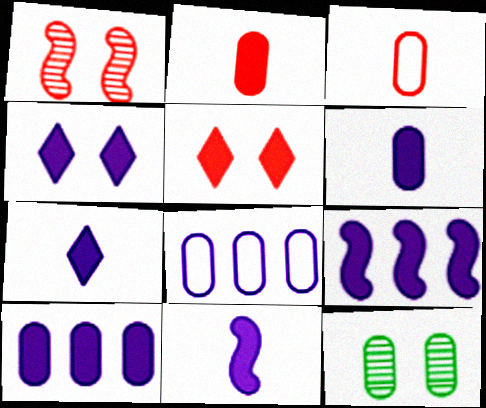[[2, 8, 12], 
[3, 10, 12], 
[4, 6, 9], 
[4, 10, 11], 
[6, 7, 11]]